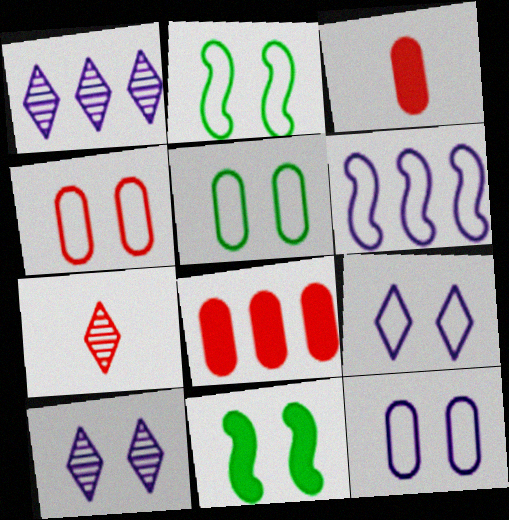[[1, 2, 3], 
[2, 4, 9], 
[4, 5, 12], 
[4, 10, 11]]